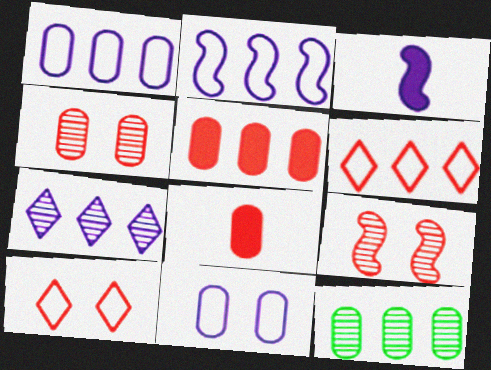[[1, 5, 12], 
[3, 7, 11], 
[3, 10, 12], 
[6, 8, 9], 
[8, 11, 12]]